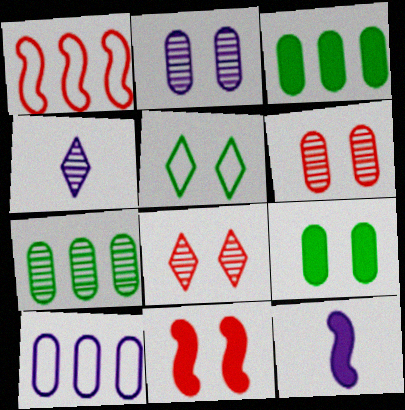[[1, 4, 9], 
[2, 5, 11]]